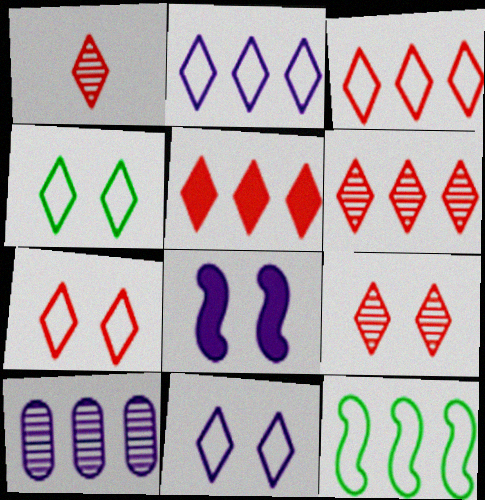[[1, 5, 7], 
[1, 6, 9], 
[3, 5, 6], 
[4, 7, 11], 
[5, 10, 12]]